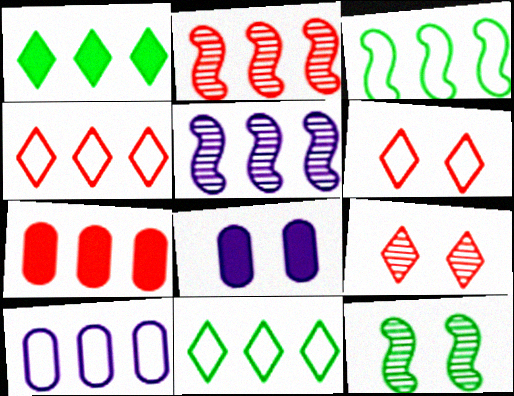[[1, 2, 10], 
[2, 4, 7], 
[3, 4, 10], 
[5, 7, 11], 
[6, 8, 12]]